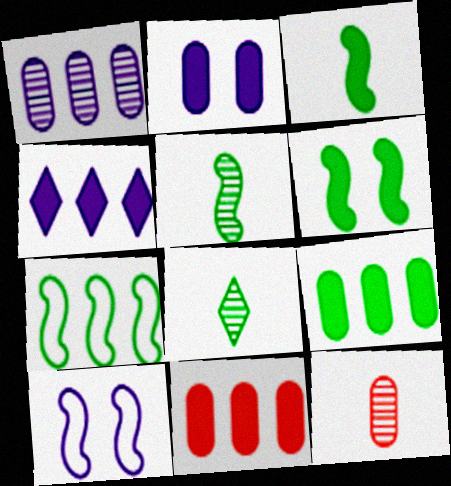[[5, 6, 7], 
[8, 10, 11]]